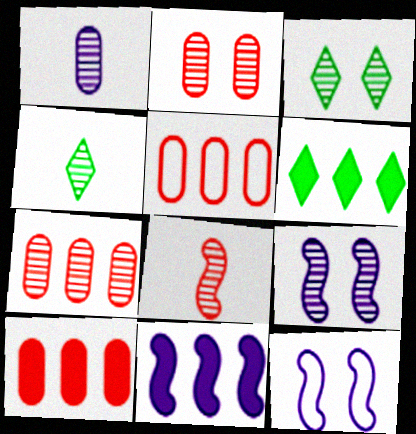[[1, 4, 8], 
[2, 3, 9], 
[4, 7, 9], 
[4, 10, 12], 
[5, 7, 10], 
[6, 10, 11]]